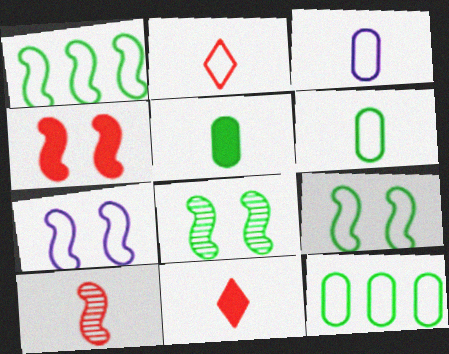[[2, 7, 12], 
[4, 7, 8]]